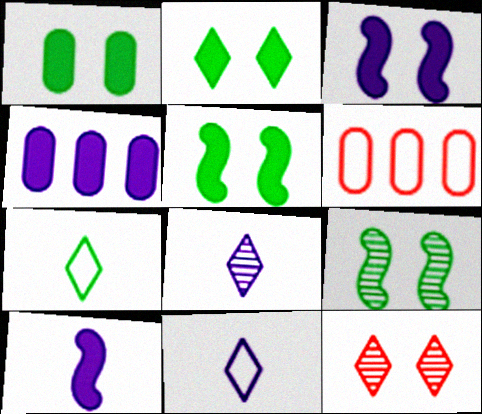[[1, 2, 5], 
[5, 6, 8]]